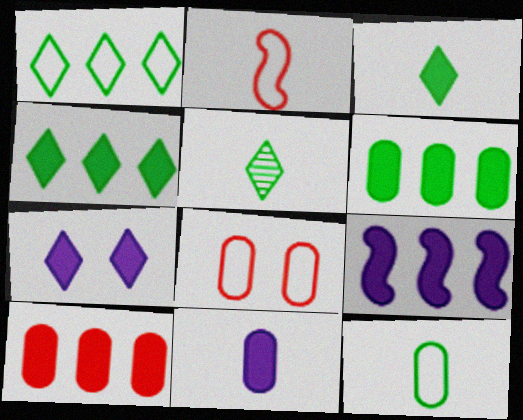[[2, 5, 11], 
[4, 9, 10], 
[5, 8, 9], 
[7, 9, 11]]